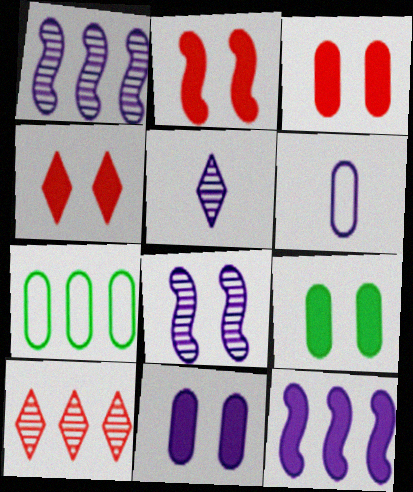[[2, 3, 4], 
[2, 5, 7], 
[3, 9, 11], 
[7, 10, 12]]